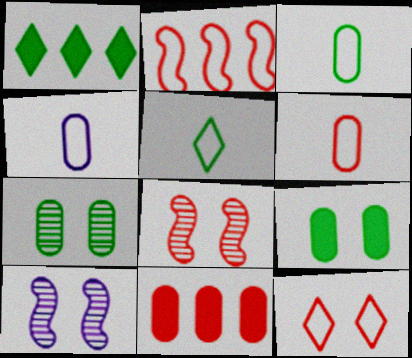[[1, 4, 8], 
[1, 6, 10], 
[2, 6, 12], 
[3, 4, 6], 
[4, 7, 11], 
[5, 10, 11], 
[9, 10, 12]]